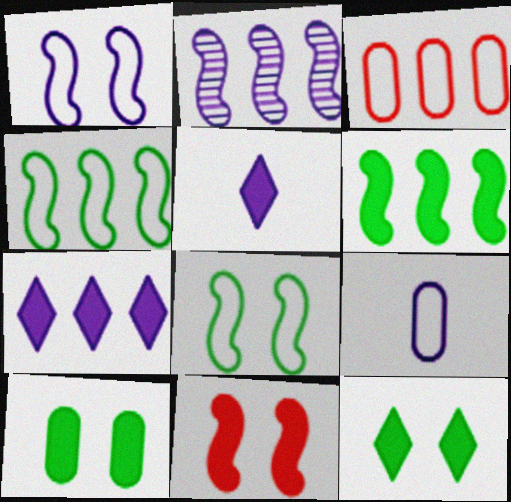[]